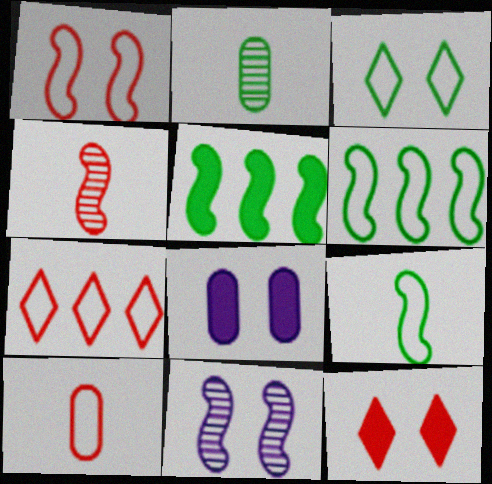[[1, 7, 10], 
[2, 3, 5]]